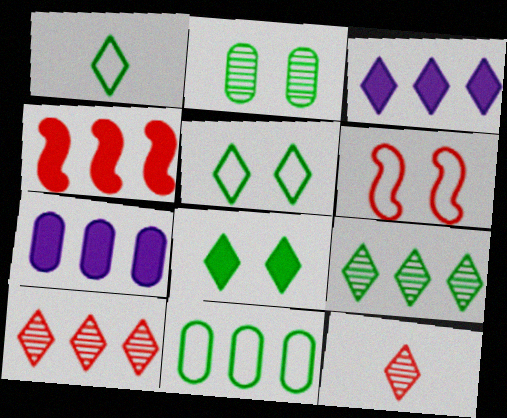[[1, 8, 9], 
[3, 5, 12]]